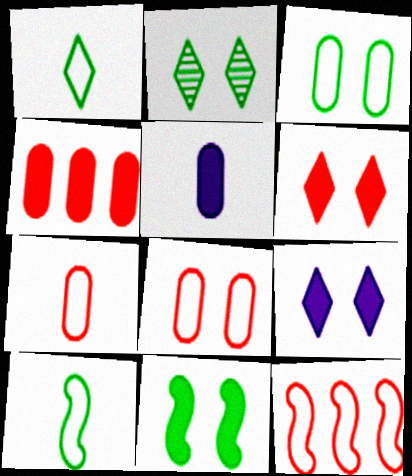[[2, 3, 11], 
[2, 5, 12]]